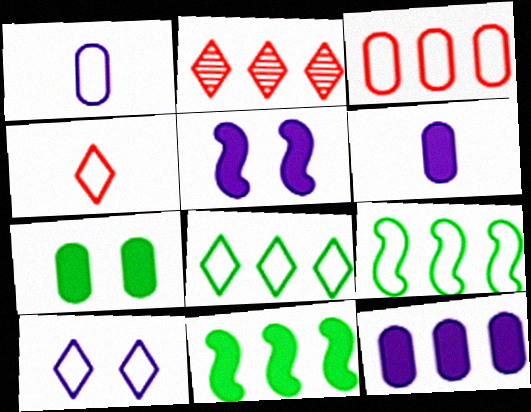[[2, 9, 12], 
[4, 8, 10]]